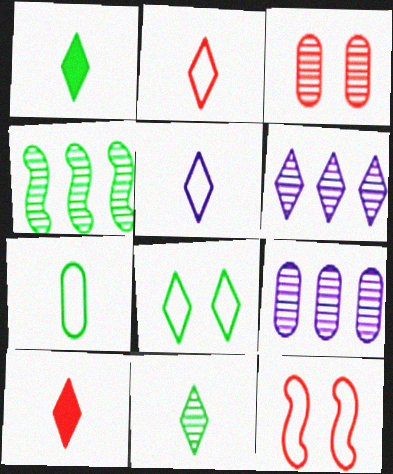[[1, 9, 12], 
[5, 10, 11], 
[6, 8, 10]]